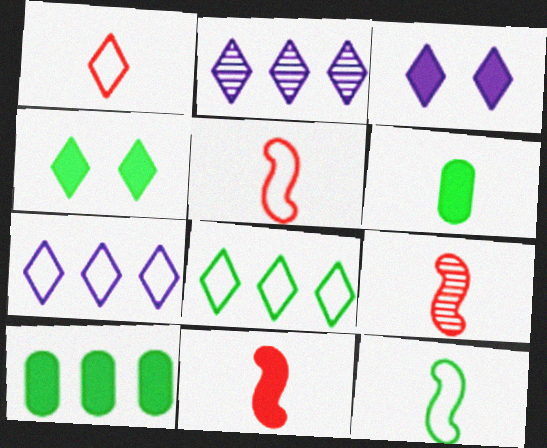[[1, 2, 4], 
[3, 10, 11], 
[5, 9, 11]]